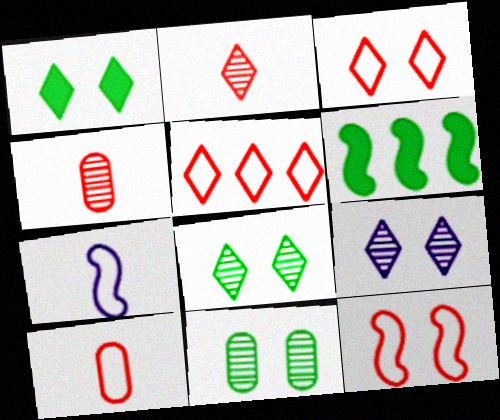[[1, 3, 9], 
[5, 10, 12], 
[6, 9, 10]]